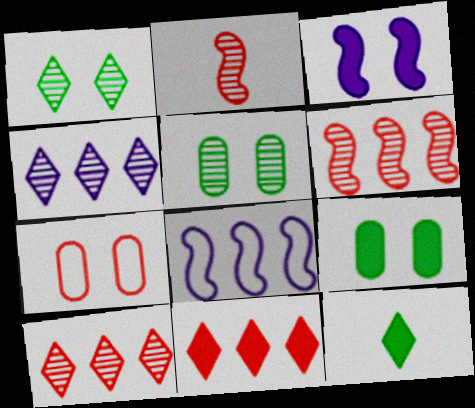[[1, 3, 7], 
[2, 4, 5], 
[2, 7, 11]]